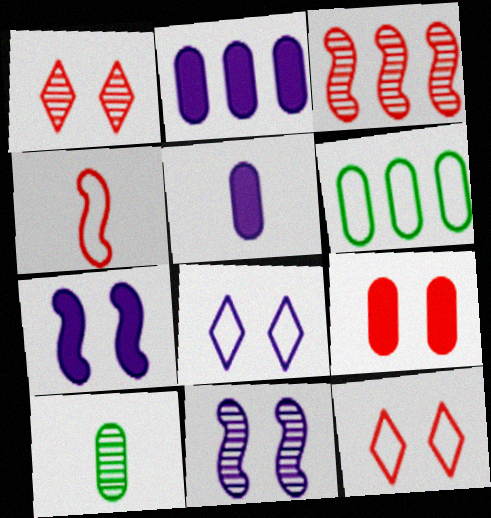[[4, 6, 8]]